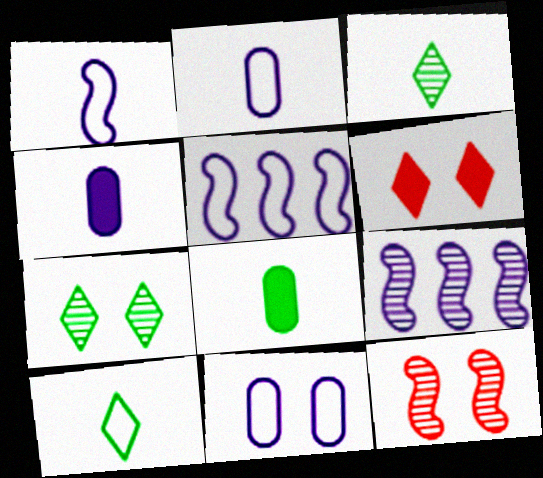[]